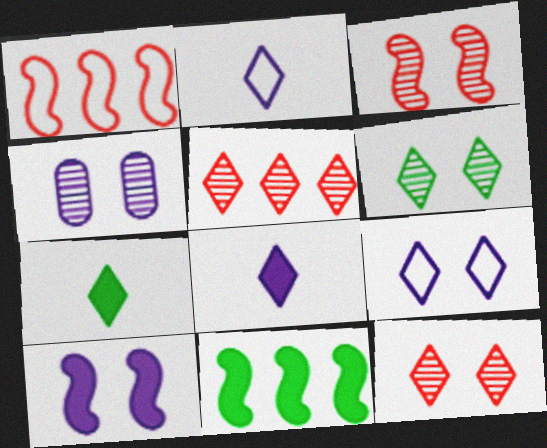[[1, 4, 7], 
[3, 4, 6], 
[4, 9, 10], 
[5, 7, 9]]